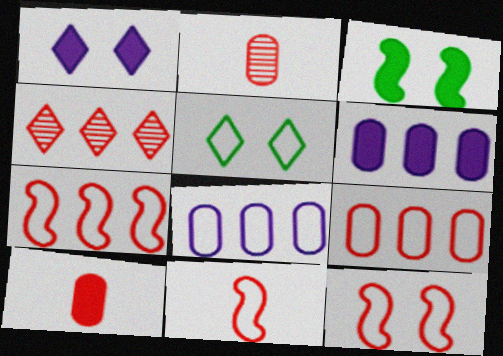[[4, 10, 12], 
[5, 8, 11], 
[7, 11, 12]]